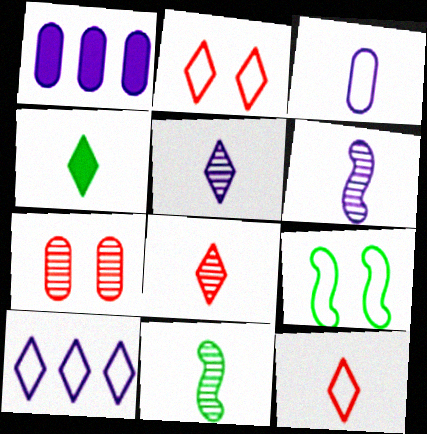[[1, 2, 11], 
[1, 8, 9], 
[4, 5, 12]]